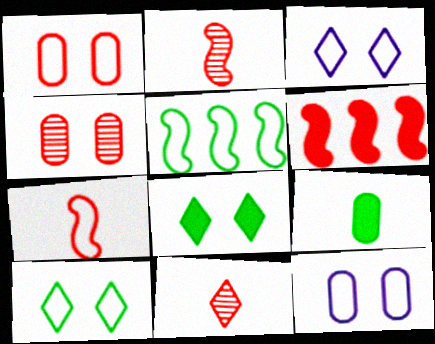[[1, 6, 11]]